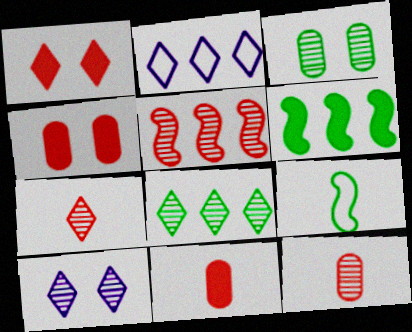[[7, 8, 10]]